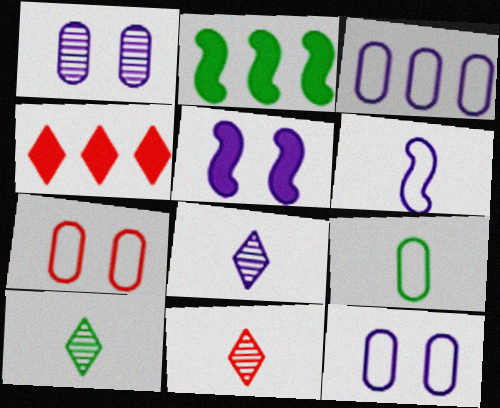[[2, 7, 8], 
[2, 11, 12], 
[3, 5, 8], 
[3, 7, 9], 
[8, 10, 11]]